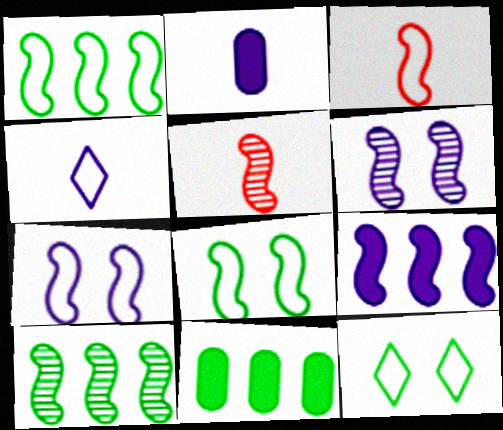[[1, 3, 7], 
[5, 6, 10], 
[5, 8, 9]]